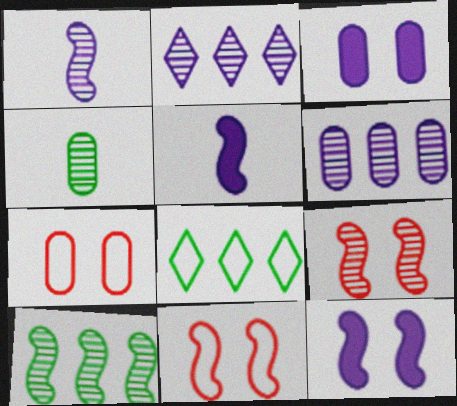[[1, 9, 10], 
[2, 4, 9], 
[5, 10, 11]]